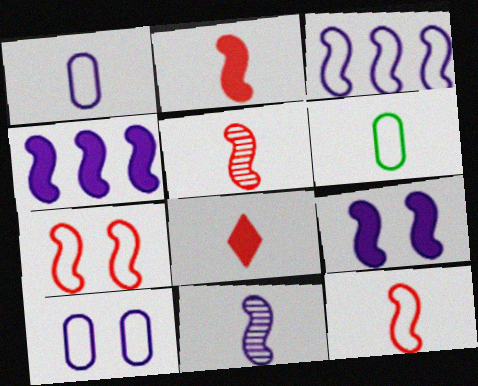[[2, 5, 12], 
[3, 9, 11], 
[6, 8, 11]]